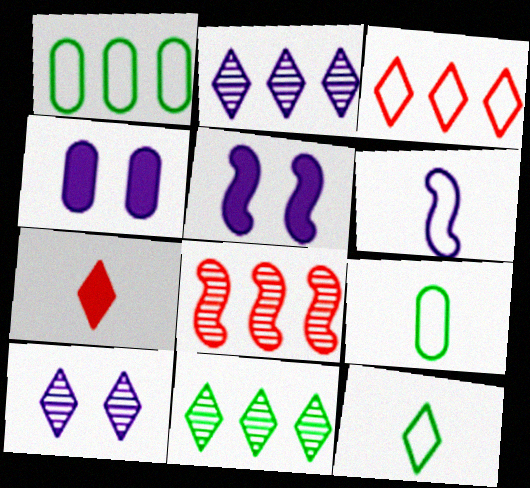[[2, 4, 6], 
[4, 8, 12]]